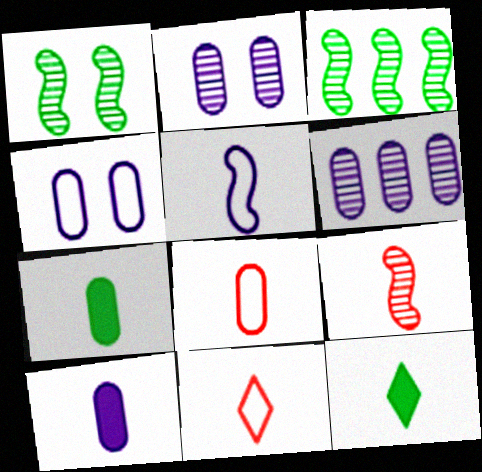[[4, 6, 10]]